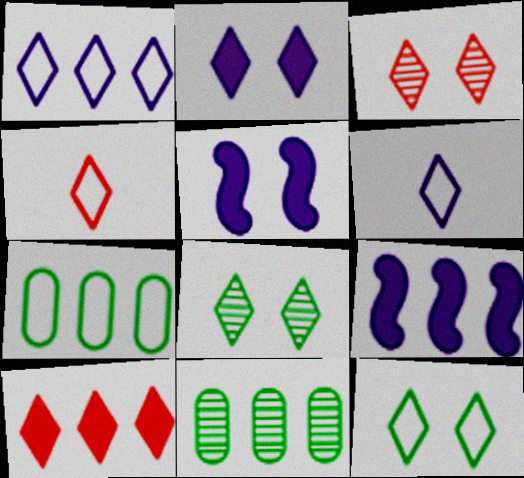[[1, 4, 12], 
[2, 3, 12], 
[3, 4, 10], 
[4, 5, 11], 
[6, 8, 10]]